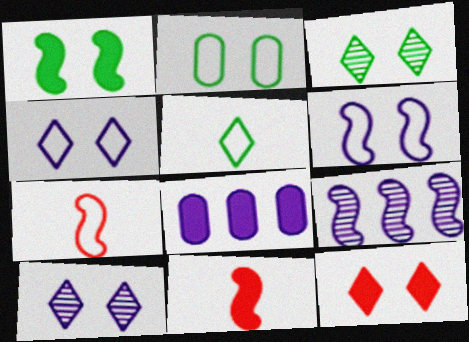[[1, 2, 3], 
[1, 7, 9], 
[3, 4, 12], 
[3, 7, 8]]